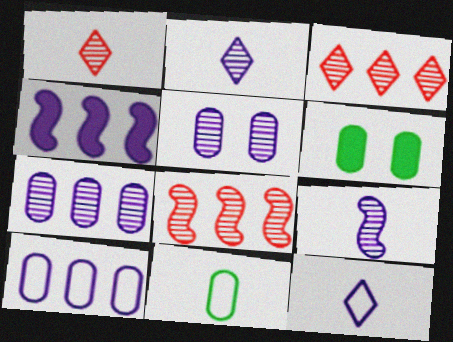[[4, 5, 12], 
[6, 8, 12]]